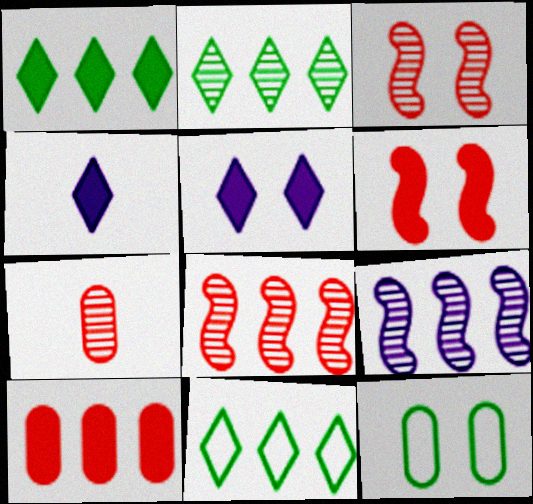[[1, 2, 11], 
[3, 5, 12], 
[4, 8, 12], 
[9, 10, 11]]